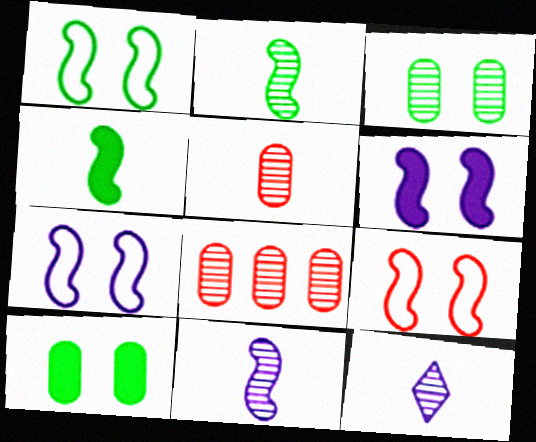[[1, 7, 9], 
[2, 5, 12]]